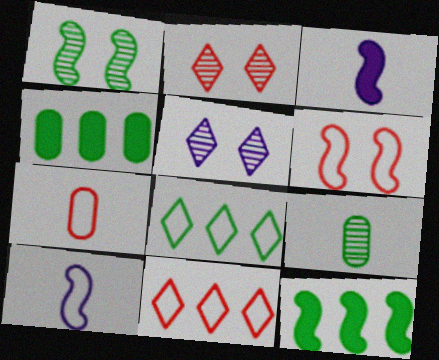[[2, 4, 10], 
[5, 7, 12], 
[6, 7, 11]]